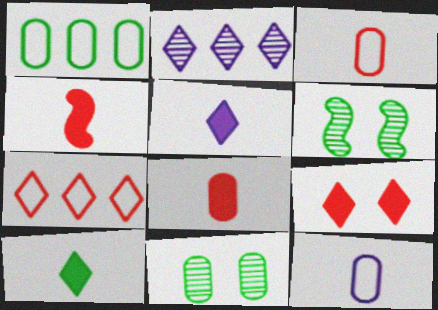[[1, 6, 10]]